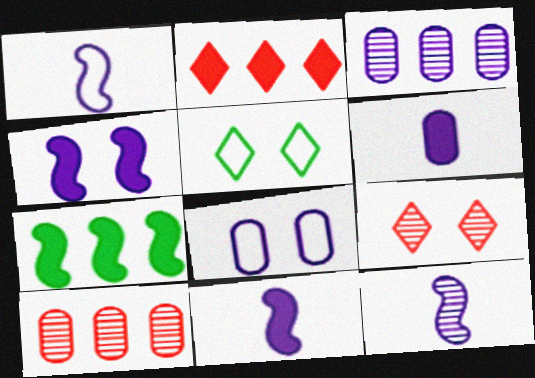[[1, 11, 12], 
[3, 6, 8], 
[5, 10, 11]]